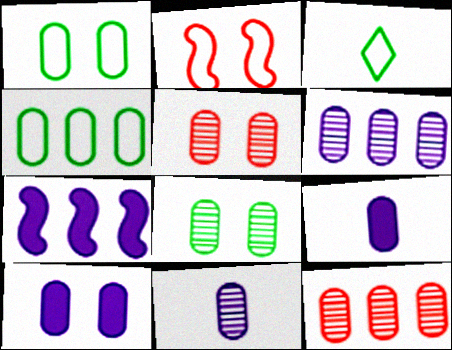[[1, 5, 10], 
[1, 9, 12], 
[3, 5, 7], 
[4, 5, 9], 
[8, 11, 12]]